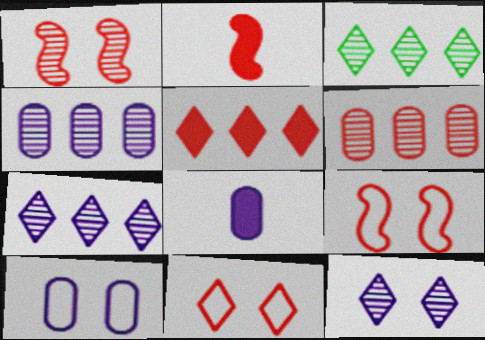[[2, 3, 10], 
[2, 6, 11], 
[3, 8, 9], 
[4, 8, 10]]